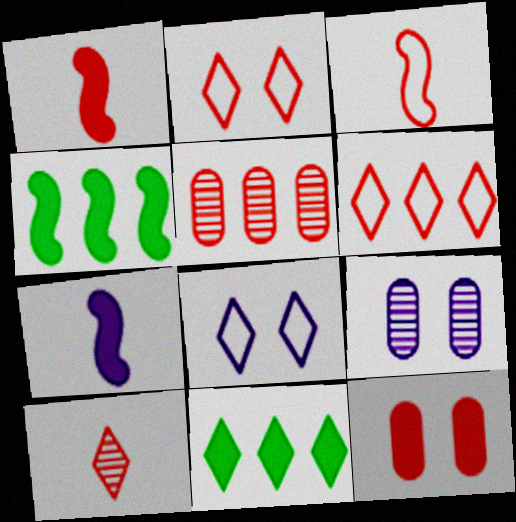[[1, 2, 5], 
[3, 9, 11], 
[7, 11, 12], 
[8, 10, 11]]